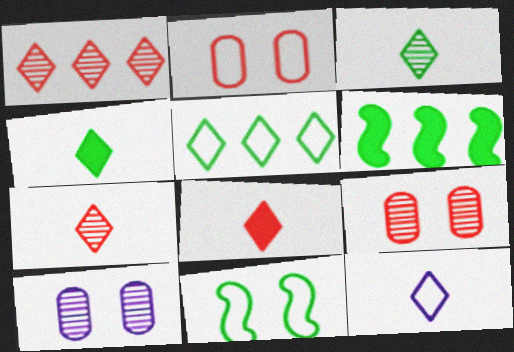[[3, 8, 12], 
[4, 7, 12], 
[6, 9, 12]]